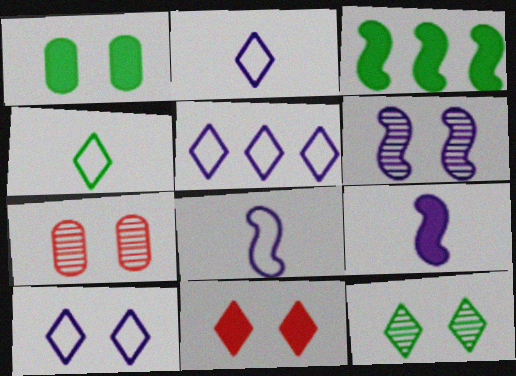[[2, 3, 7], 
[2, 5, 10], 
[6, 7, 12], 
[10, 11, 12]]